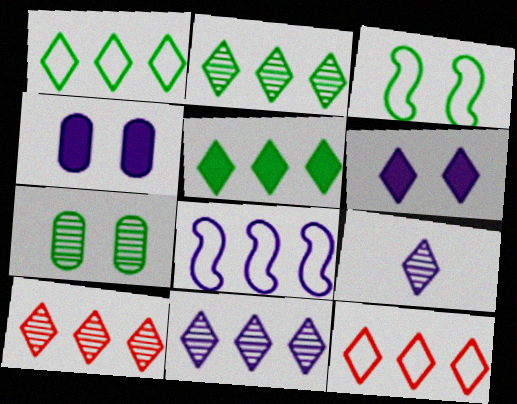[[1, 2, 5], 
[2, 10, 11], 
[4, 8, 9], 
[5, 11, 12]]